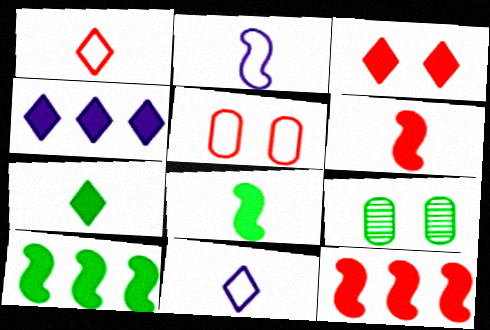[[3, 4, 7], 
[9, 11, 12]]